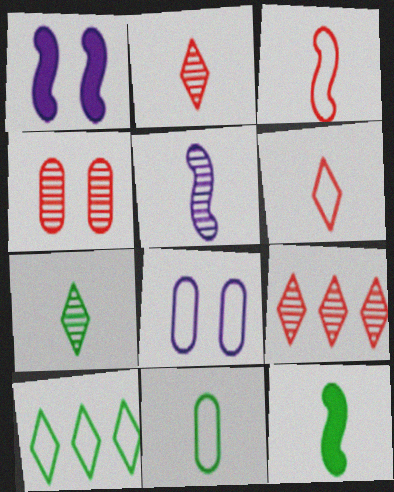[[1, 9, 11], 
[3, 5, 12], 
[3, 8, 10], 
[7, 11, 12], 
[8, 9, 12]]